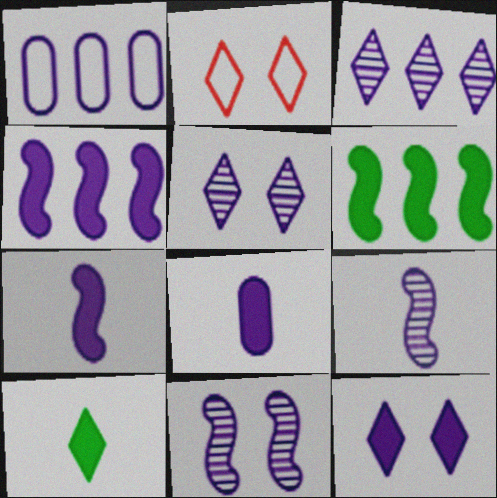[[1, 3, 4], 
[1, 5, 7], 
[1, 9, 12], 
[2, 3, 10], 
[4, 8, 12]]